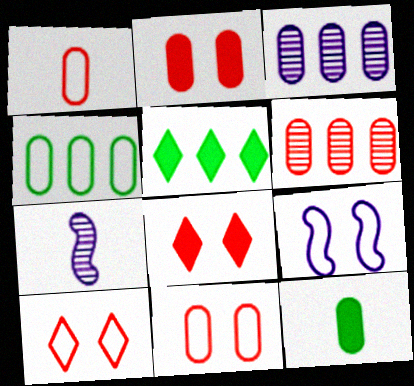[[1, 2, 6], 
[3, 11, 12], 
[4, 7, 8], 
[5, 7, 11]]